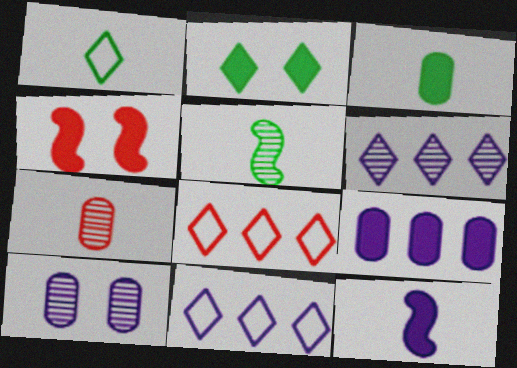[[1, 3, 5], 
[1, 7, 12], 
[4, 7, 8], 
[10, 11, 12]]